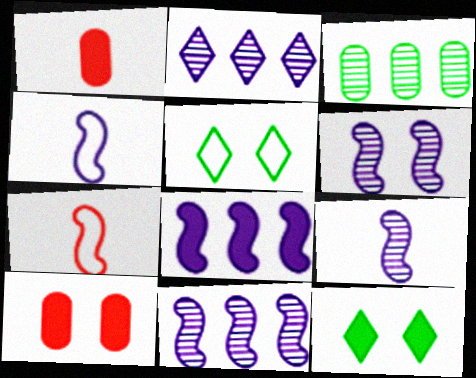[[1, 5, 11], 
[1, 8, 12], 
[4, 6, 8], 
[5, 6, 10], 
[6, 9, 11]]